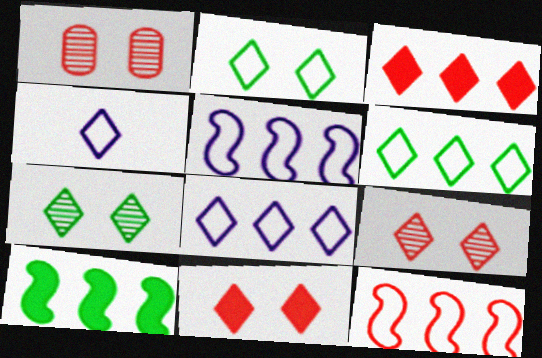[[1, 4, 10], 
[3, 4, 7]]